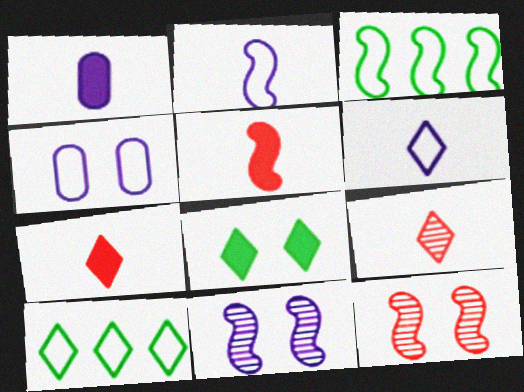[[1, 10, 12], 
[3, 5, 11], 
[4, 8, 12]]